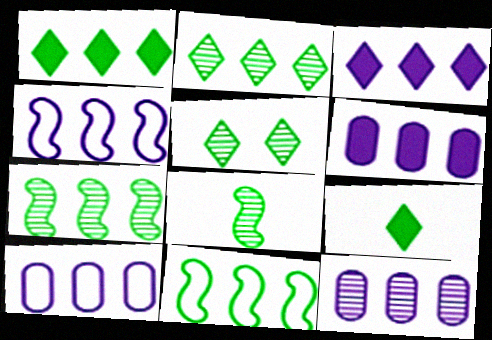[[3, 4, 12], 
[6, 10, 12]]